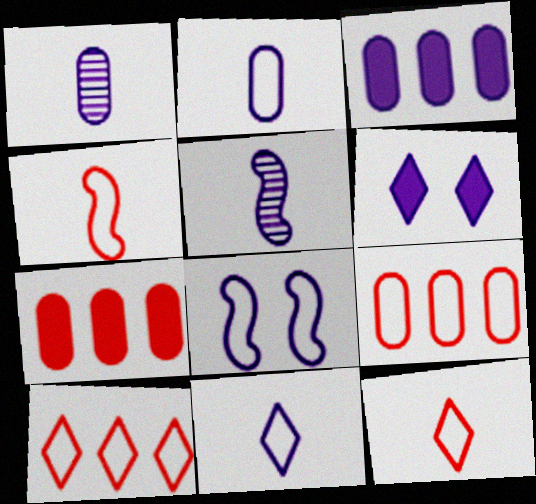[]